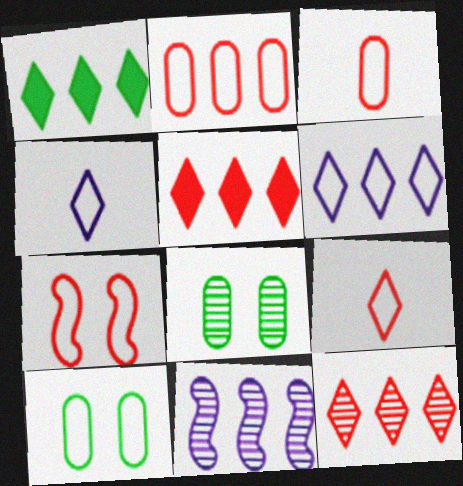[[1, 2, 11], 
[1, 6, 12], 
[2, 7, 9]]